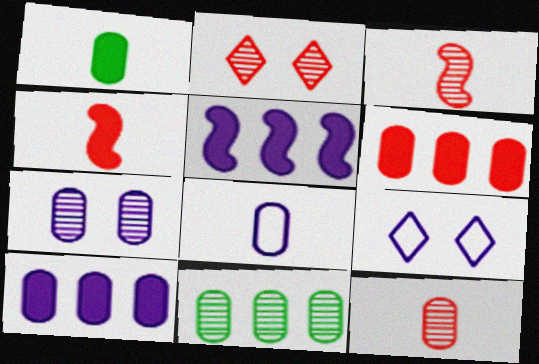[[1, 8, 12], 
[4, 9, 11], 
[7, 8, 10], 
[7, 11, 12]]